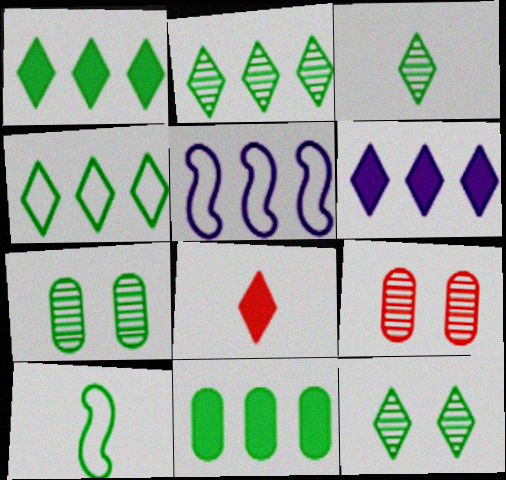[[1, 2, 4], 
[1, 7, 10], 
[2, 3, 12], 
[5, 7, 8], 
[6, 9, 10], 
[10, 11, 12]]